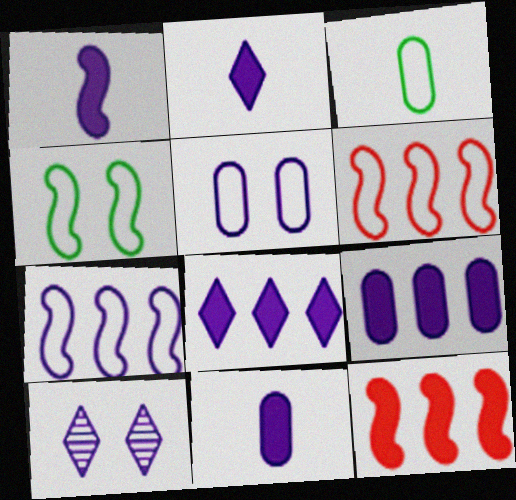[[1, 2, 11], 
[3, 10, 12], 
[7, 10, 11]]